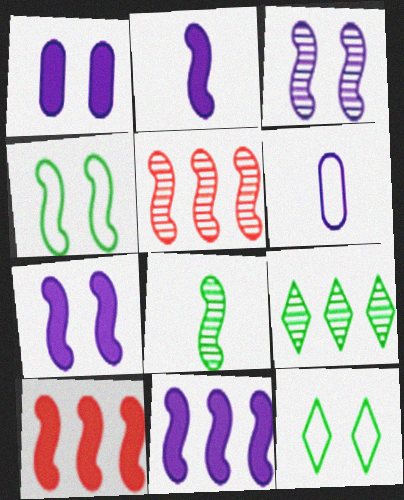[[2, 4, 5], 
[2, 7, 11], 
[3, 5, 8]]